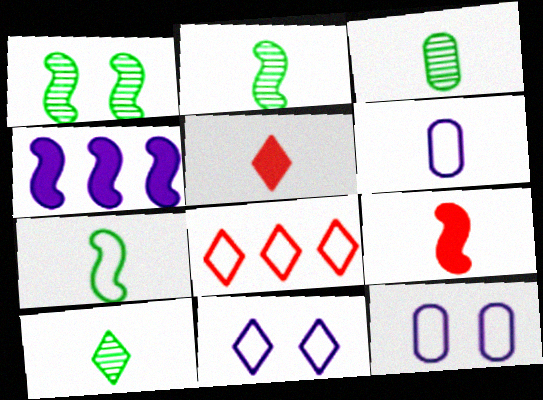[[2, 3, 10], 
[2, 5, 6], 
[6, 9, 10], 
[7, 8, 12]]